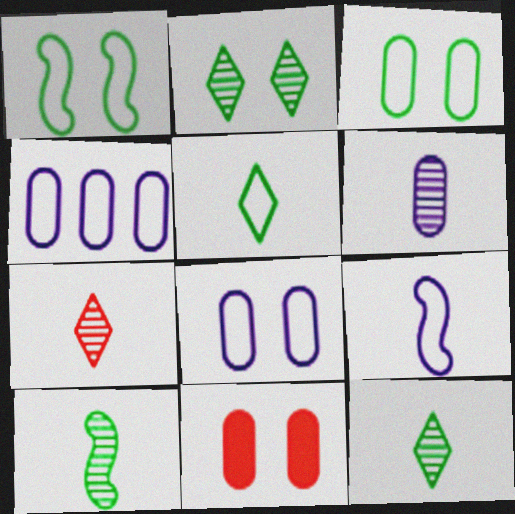[[6, 7, 10]]